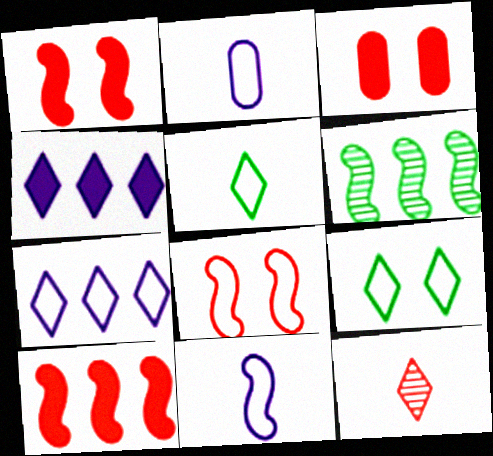[[1, 6, 11], 
[4, 9, 12]]